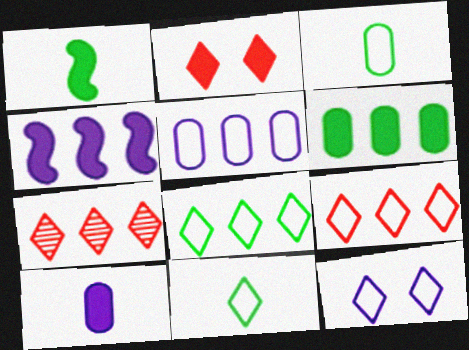[[9, 11, 12]]